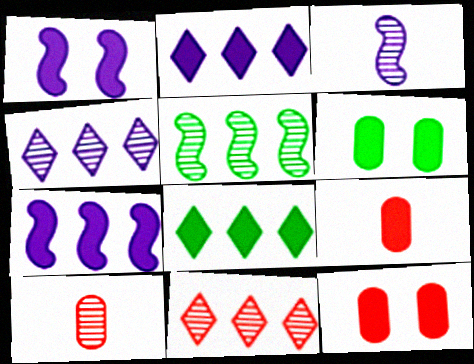[[1, 8, 9]]